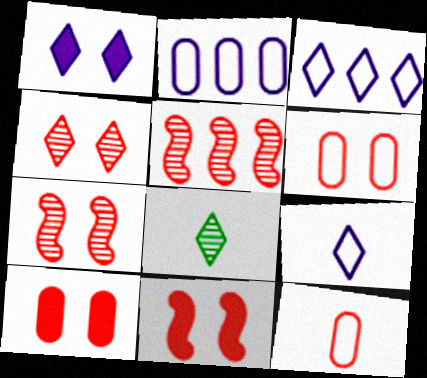[[2, 8, 11], 
[4, 6, 11]]